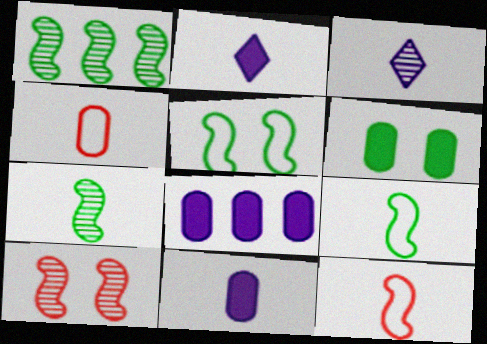[[2, 4, 7]]